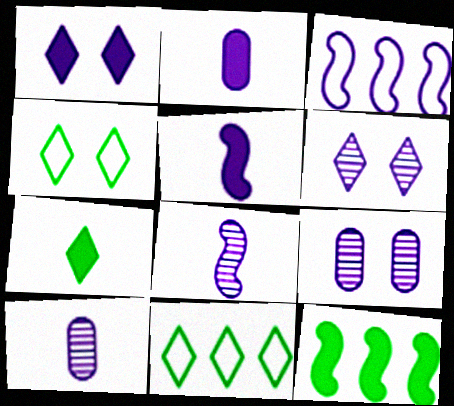[[1, 3, 10], 
[2, 3, 6]]